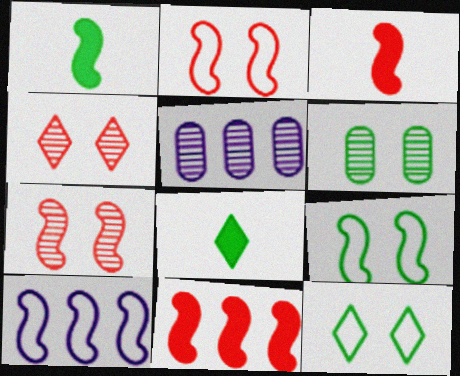[[1, 7, 10], 
[2, 5, 8], 
[3, 5, 12]]